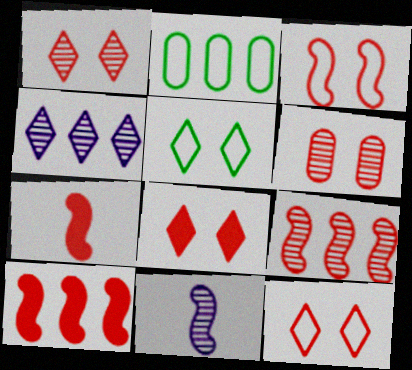[[1, 8, 12], 
[2, 4, 10], 
[2, 8, 11], 
[3, 6, 8], 
[3, 7, 9]]